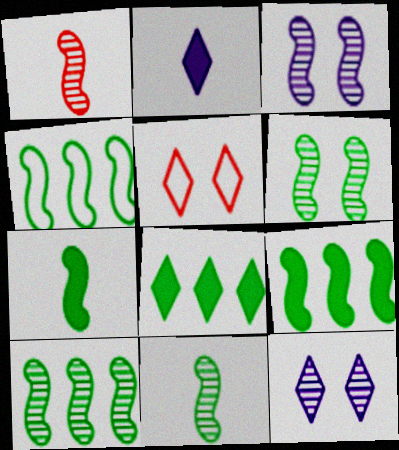[[1, 3, 10], 
[4, 6, 7], 
[4, 9, 10], 
[6, 10, 11]]